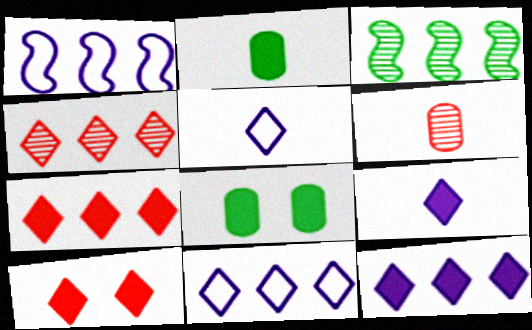[]